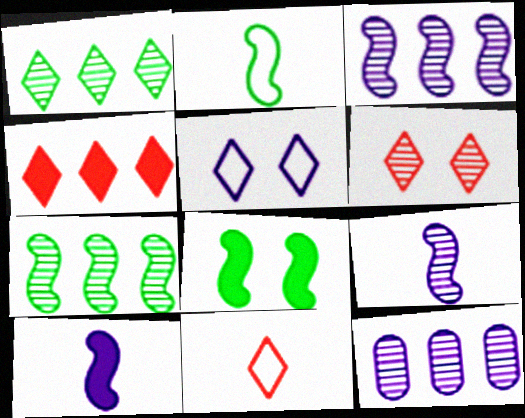[[2, 7, 8], 
[4, 6, 11], 
[5, 10, 12], 
[8, 11, 12]]